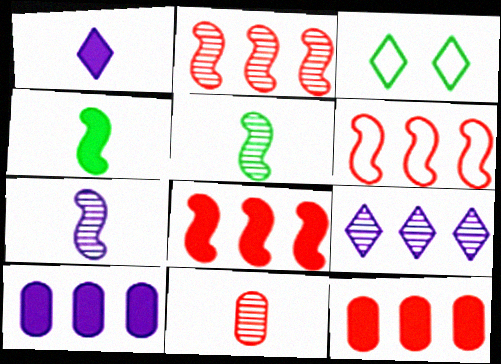[[2, 6, 8], 
[3, 7, 12]]